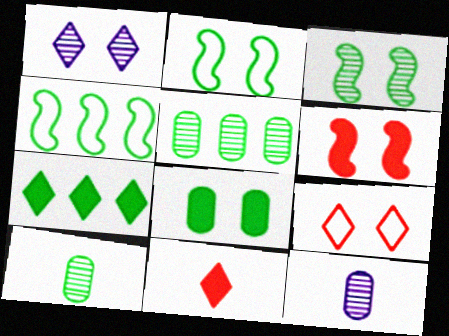[[2, 7, 10], 
[4, 5, 7]]